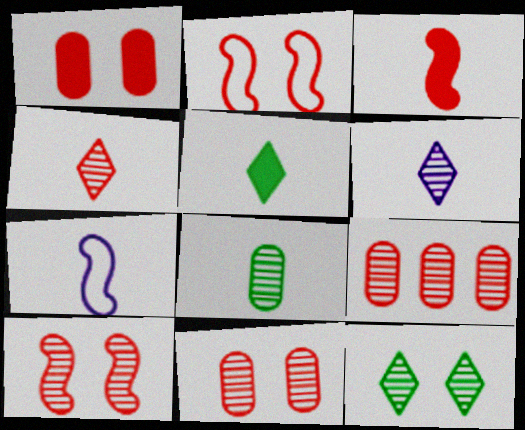[[4, 9, 10]]